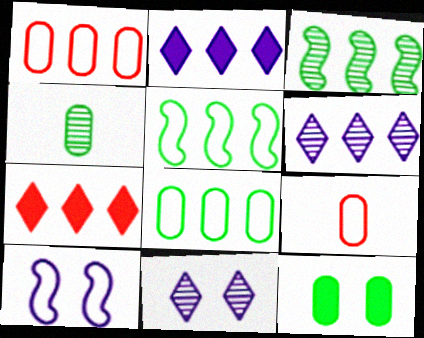[[1, 2, 3], 
[4, 7, 10], 
[4, 8, 12]]